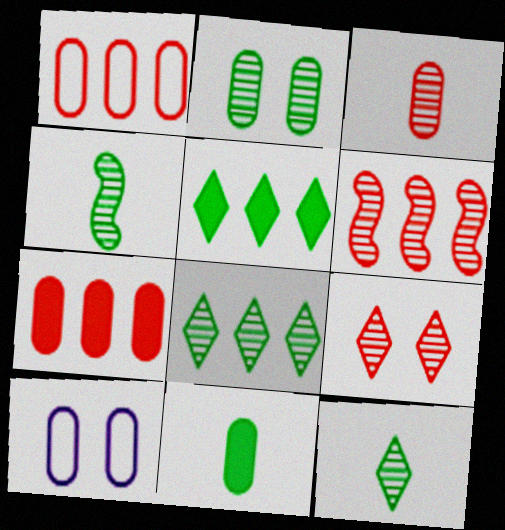[[2, 4, 8], 
[3, 6, 9]]